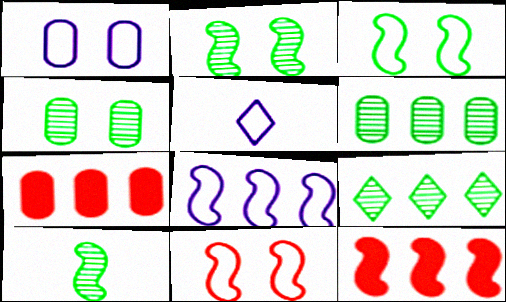[[1, 5, 8], 
[2, 5, 7], 
[4, 5, 12], 
[4, 9, 10], 
[7, 8, 9]]